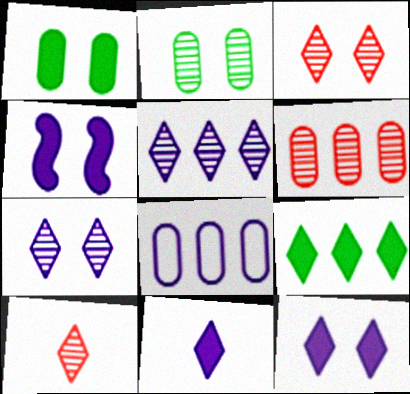[]